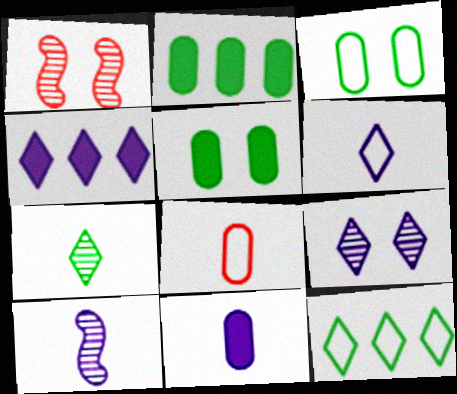[[1, 2, 6], 
[1, 11, 12], 
[4, 6, 9], 
[6, 10, 11]]